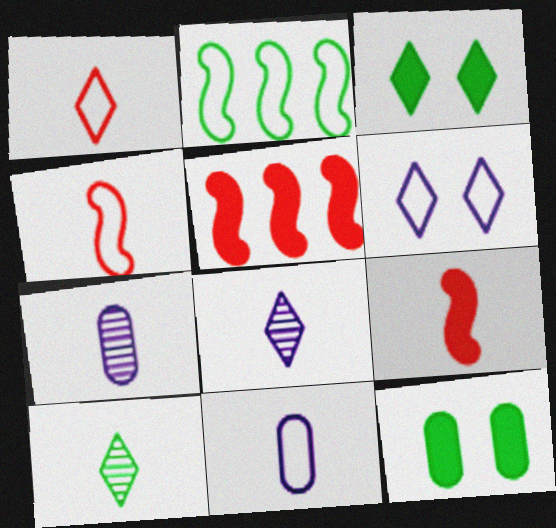[[2, 10, 12], 
[9, 10, 11]]